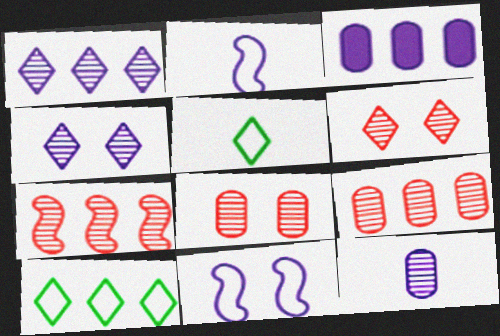[[2, 3, 4], 
[3, 7, 10]]